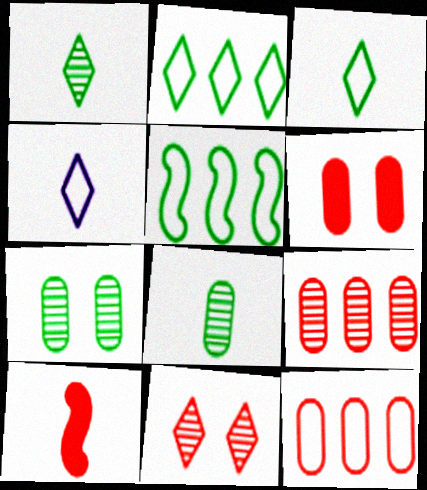[[4, 8, 10], 
[10, 11, 12]]